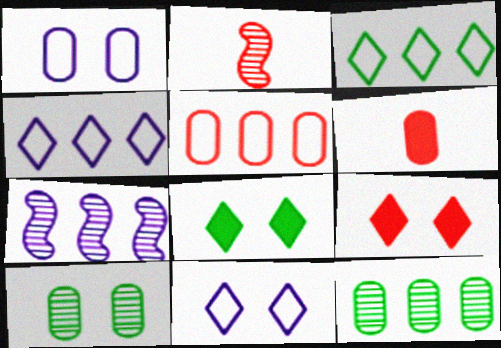[[1, 6, 12], 
[2, 5, 9]]